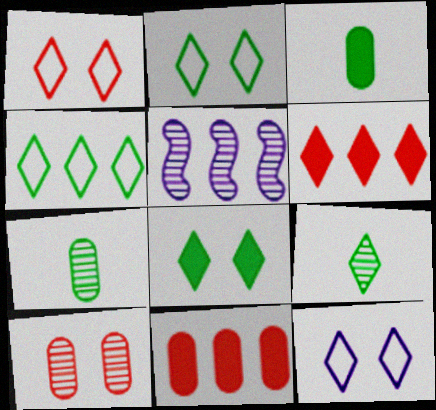[[1, 2, 12], 
[1, 3, 5], 
[4, 5, 11], 
[4, 8, 9], 
[5, 9, 10], 
[6, 9, 12]]